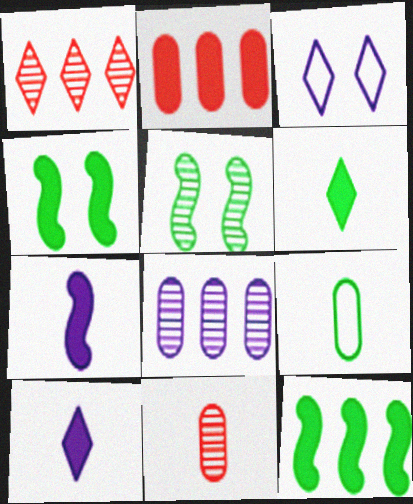[[1, 3, 6], 
[2, 4, 10], 
[3, 7, 8], 
[3, 11, 12]]